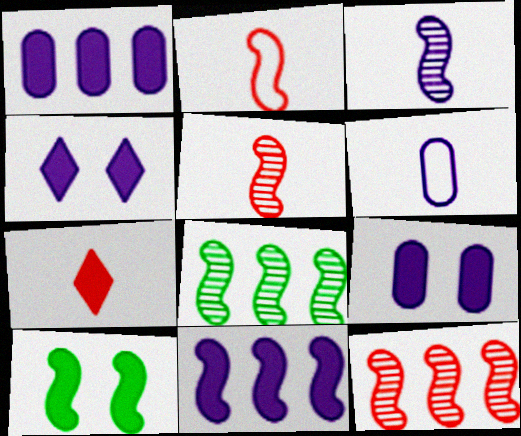[[1, 7, 10]]